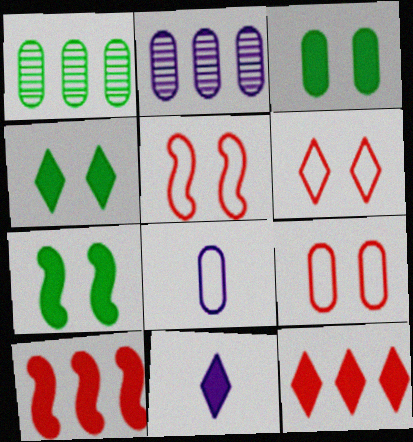[[1, 5, 11], 
[3, 4, 7], 
[3, 10, 11], 
[4, 11, 12], 
[5, 6, 9]]